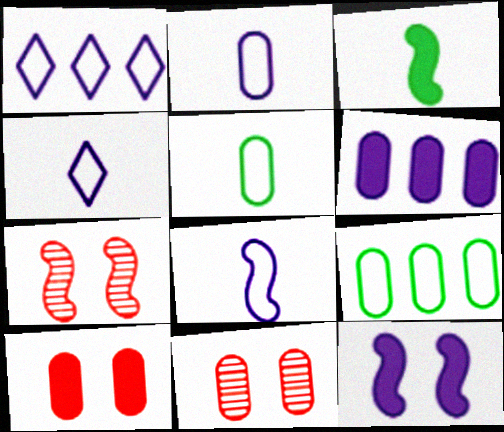[[1, 3, 11], 
[2, 4, 8], 
[5, 6, 11]]